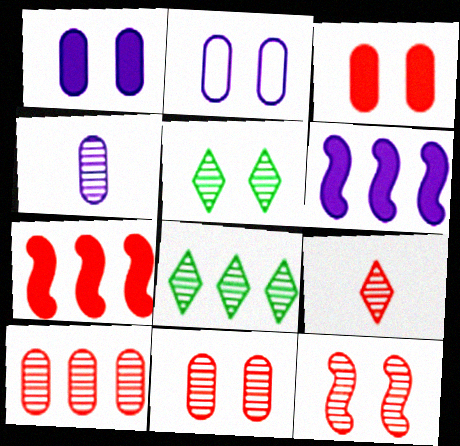[[4, 8, 12], 
[9, 10, 12]]